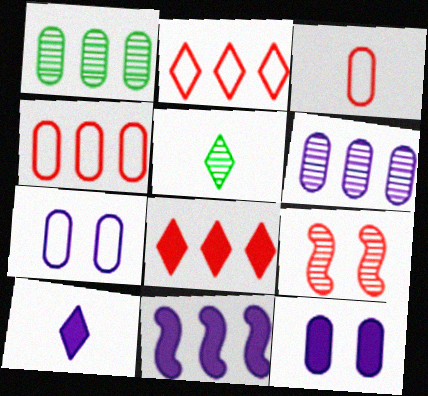[[1, 2, 11], 
[1, 3, 12], 
[3, 8, 9], 
[5, 6, 9], 
[10, 11, 12]]